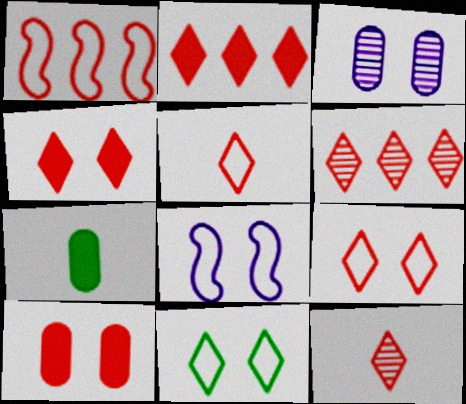[[1, 10, 12], 
[2, 9, 12], 
[4, 5, 6], 
[6, 7, 8]]